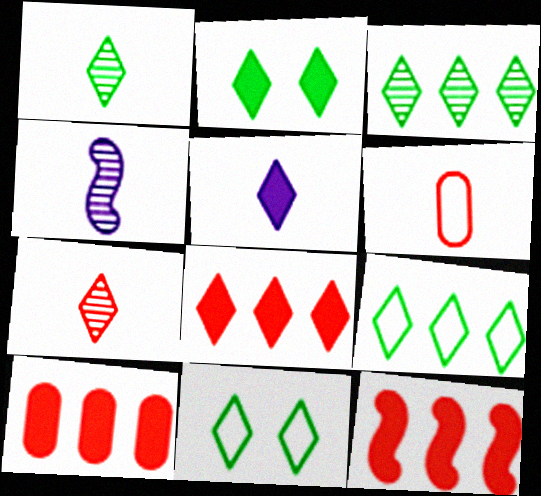[[1, 2, 9], 
[2, 5, 8], 
[4, 10, 11], 
[8, 10, 12]]